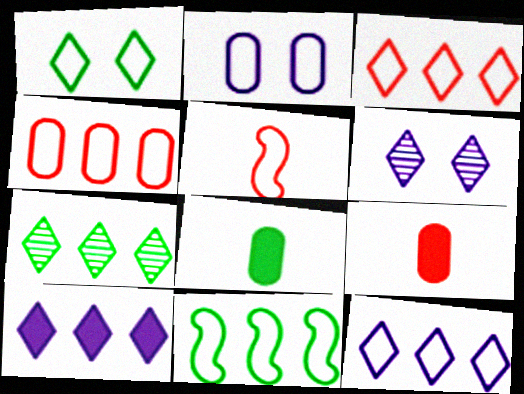[[3, 7, 10], 
[4, 11, 12], 
[6, 9, 11]]